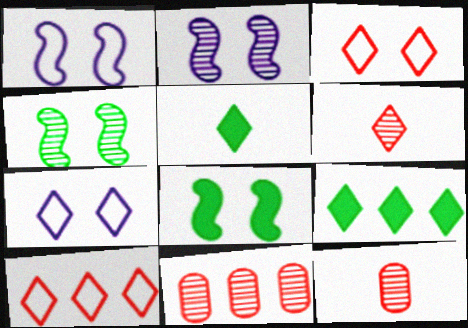[[1, 5, 11], 
[1, 9, 12], 
[6, 7, 9]]